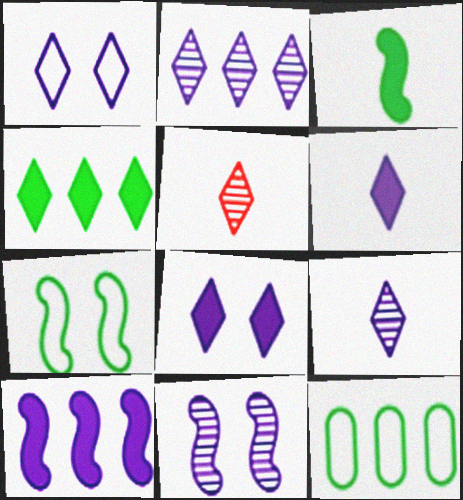[[1, 2, 6], 
[1, 4, 5]]